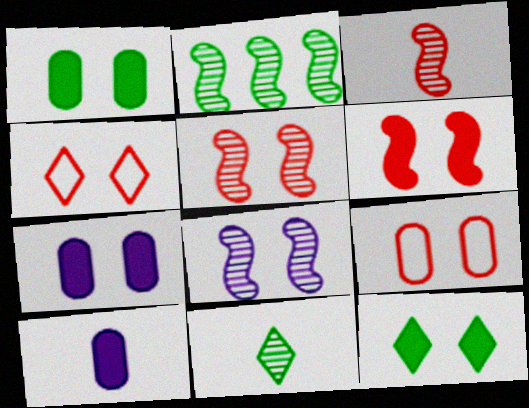[[1, 4, 8], 
[2, 3, 8], 
[2, 4, 10], 
[6, 7, 12], 
[8, 9, 12]]